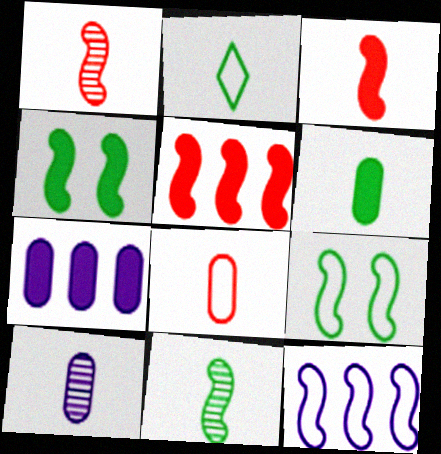[[1, 4, 12], 
[2, 3, 10], 
[2, 6, 11], 
[6, 8, 10]]